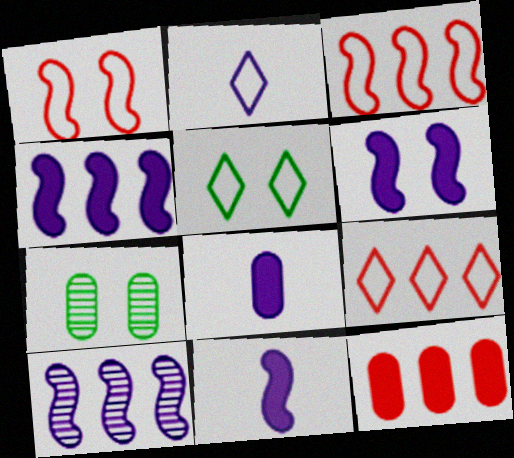[[2, 5, 9], 
[4, 6, 11], 
[7, 9, 11]]